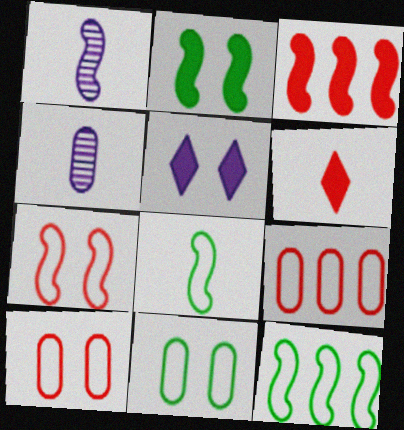[[4, 6, 8]]